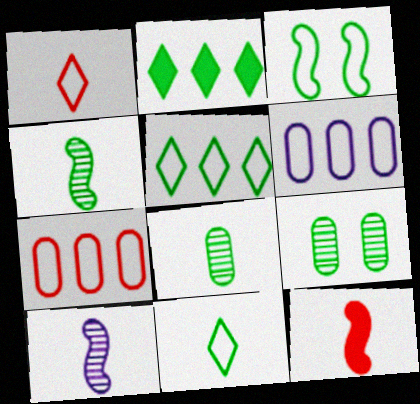[[1, 3, 6], 
[2, 3, 8]]